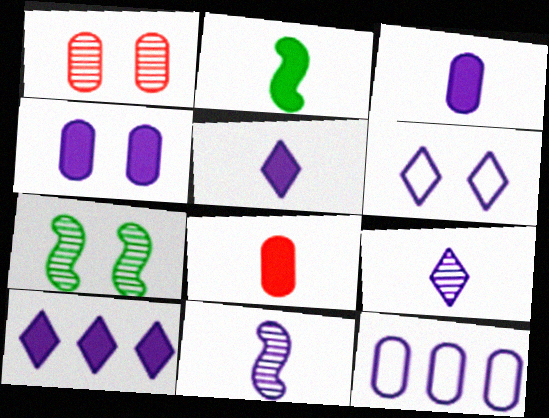[[2, 5, 8], 
[6, 9, 10]]